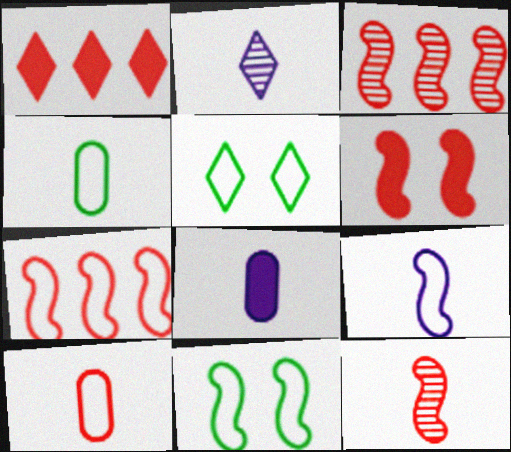[[1, 2, 5], 
[2, 8, 9], 
[3, 5, 8], 
[6, 7, 12], 
[7, 9, 11]]